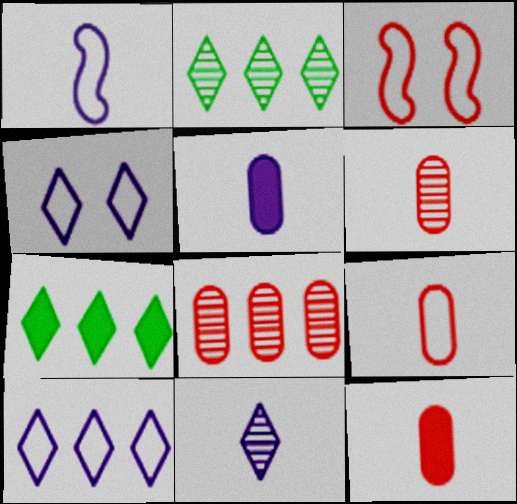[[1, 5, 11], 
[2, 3, 5], 
[6, 9, 12]]